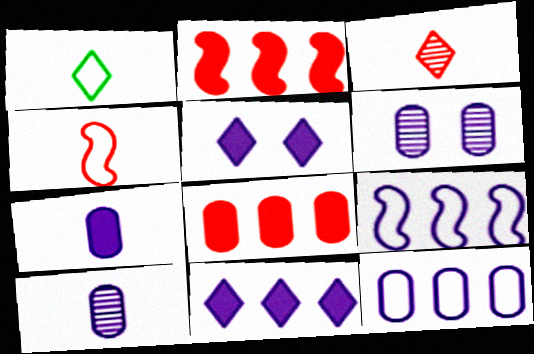[[1, 2, 6], 
[5, 9, 10], 
[6, 7, 12]]